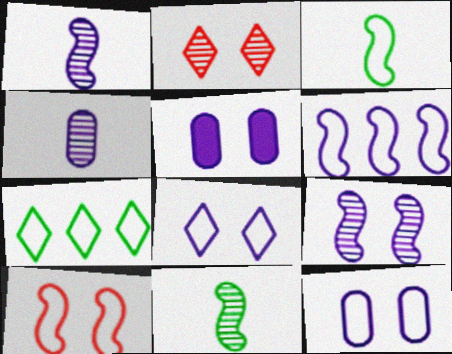[[3, 6, 10], 
[5, 8, 9]]